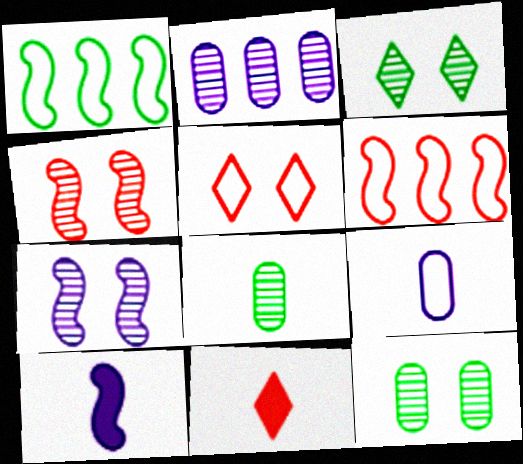[[1, 4, 10], 
[1, 5, 9]]